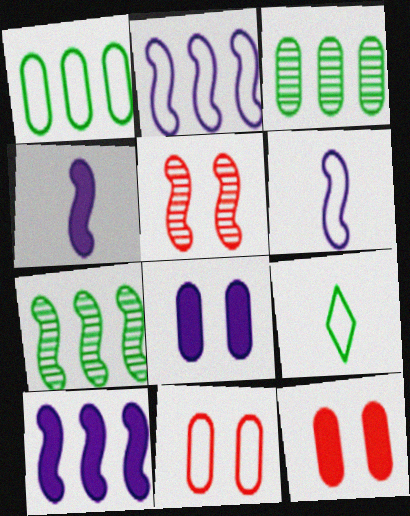[[2, 9, 11]]